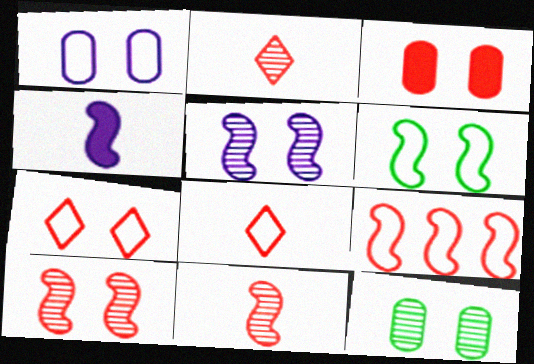[[1, 3, 12], 
[1, 6, 7], 
[2, 3, 9], 
[3, 7, 10]]